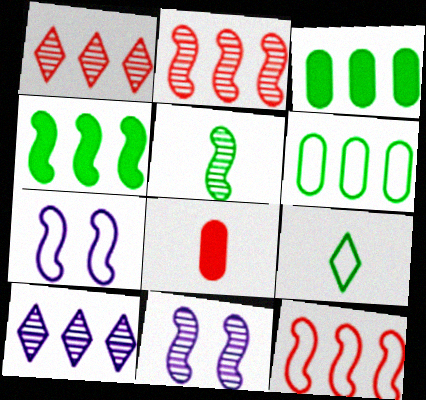[[2, 5, 11], 
[3, 10, 12]]